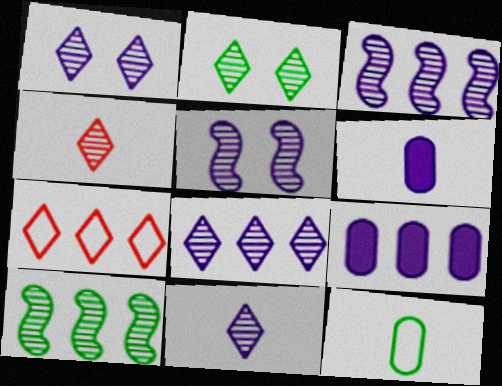[[1, 8, 11], 
[2, 4, 8], 
[7, 9, 10]]